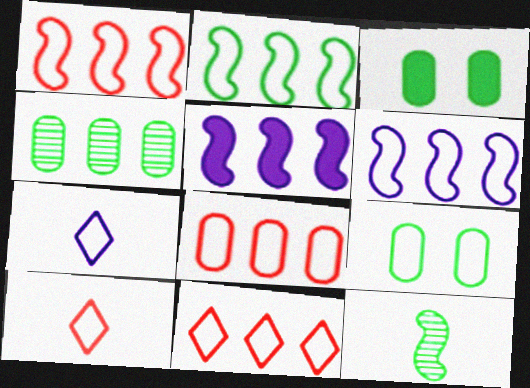[[1, 2, 6], 
[1, 7, 9], 
[1, 8, 11], 
[4, 5, 11], 
[6, 9, 10]]